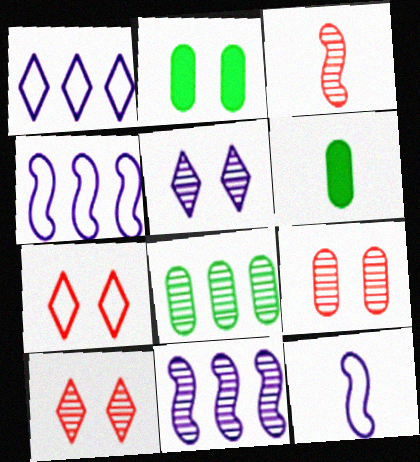[[1, 2, 3], 
[3, 5, 8], 
[4, 6, 10], 
[6, 7, 11]]